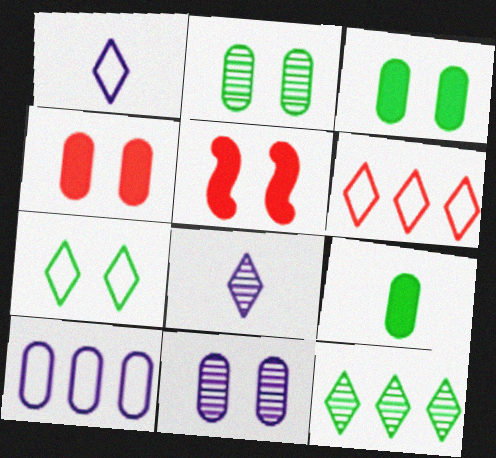[[1, 6, 7], 
[5, 7, 11]]